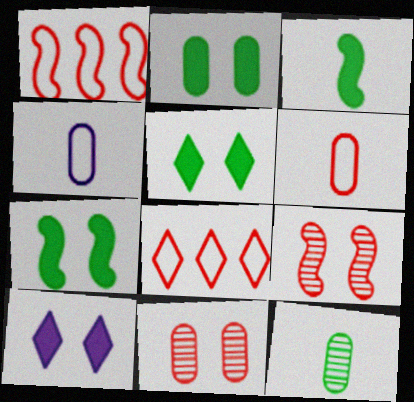[[1, 10, 12], 
[2, 5, 7]]